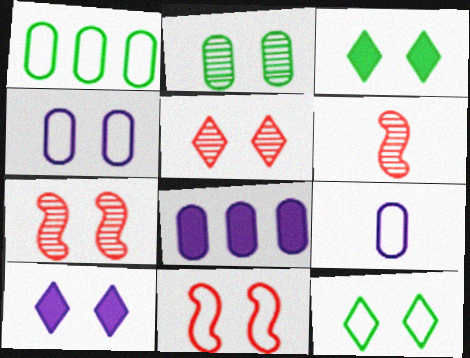[[1, 6, 10], 
[2, 10, 11], 
[3, 4, 7], 
[4, 11, 12], 
[5, 10, 12], 
[6, 8, 12]]